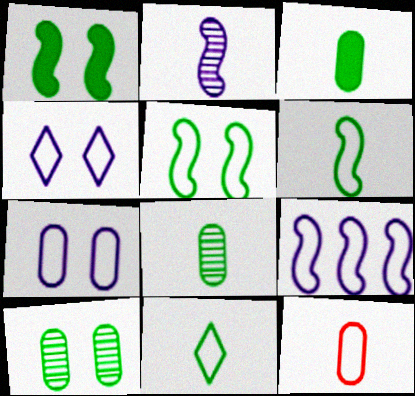[]